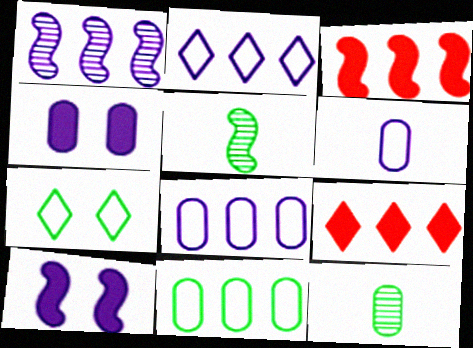[[1, 9, 11]]